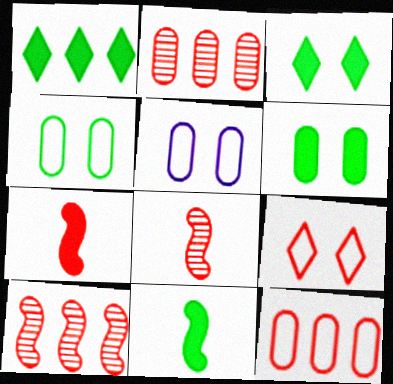[[1, 5, 8], 
[1, 6, 11], 
[2, 7, 9]]